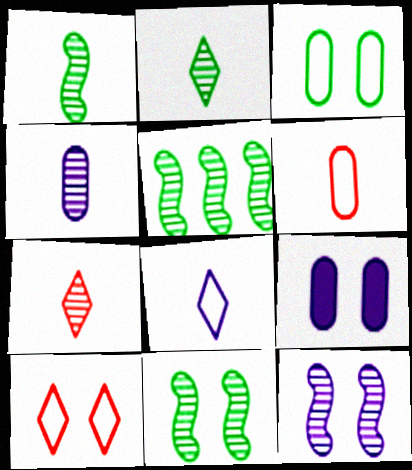[[1, 4, 7], 
[1, 5, 11], 
[9, 10, 11]]